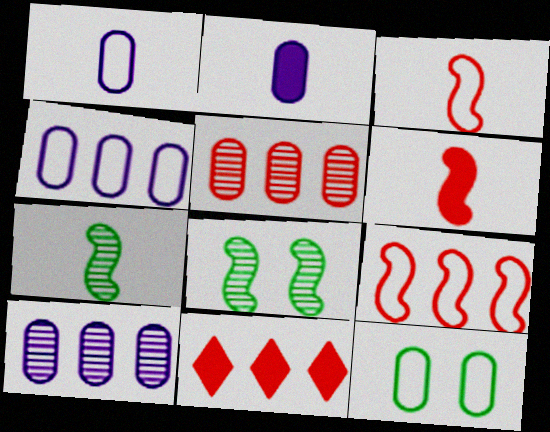[[1, 8, 11], 
[2, 5, 12], 
[5, 9, 11]]